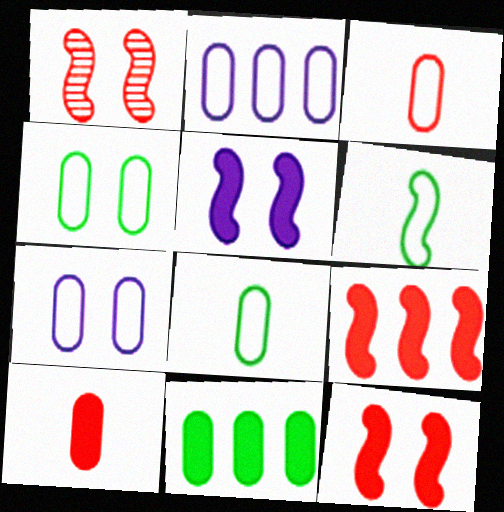[[2, 3, 4]]